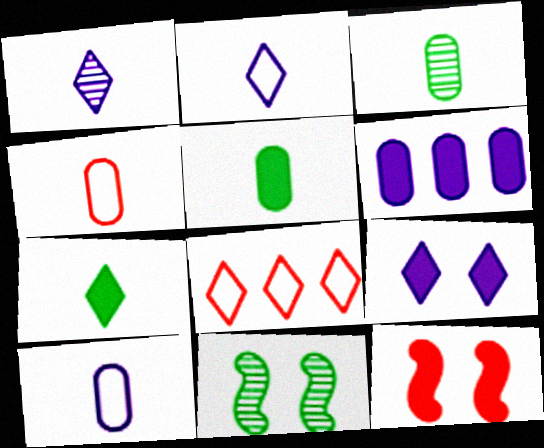[[6, 7, 12]]